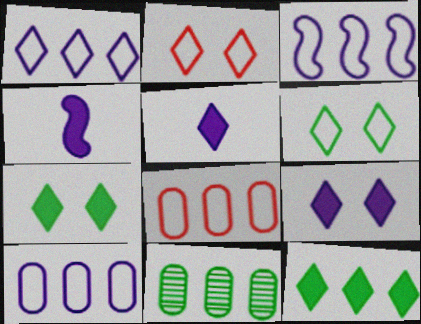[[1, 3, 10], 
[2, 4, 11]]